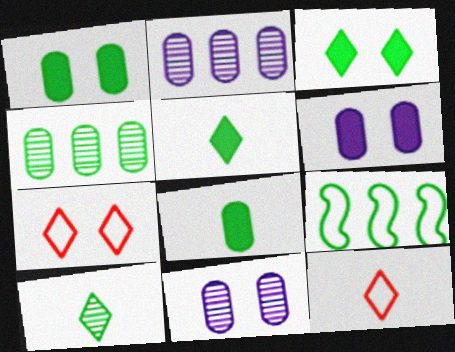[[1, 9, 10]]